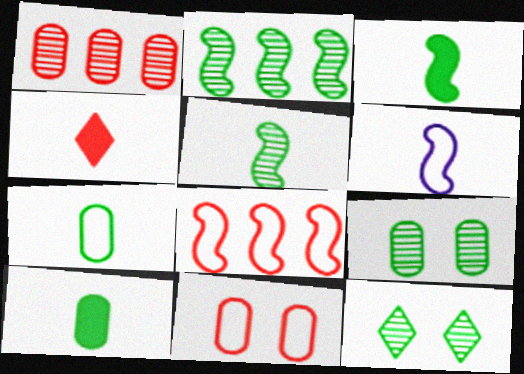[]